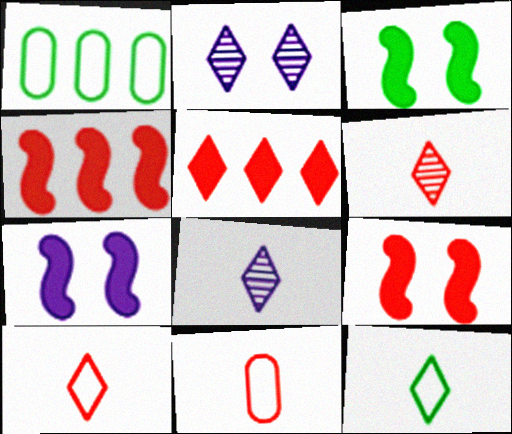[[1, 6, 7], 
[1, 8, 9], 
[2, 5, 12], 
[3, 7, 9]]